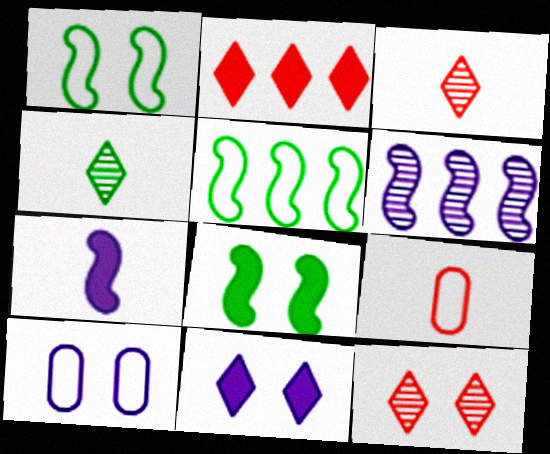[[4, 7, 9], 
[8, 10, 12]]